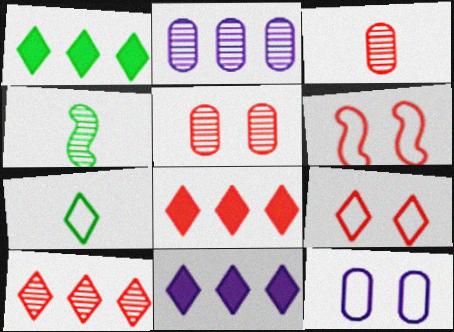[[1, 8, 11], 
[3, 6, 8], 
[4, 8, 12]]